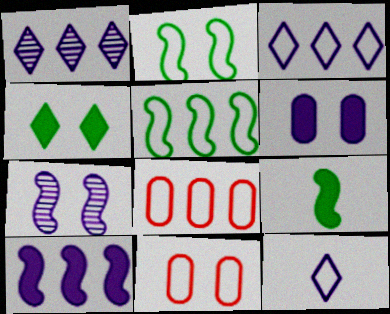[[1, 9, 11], 
[2, 8, 12], 
[3, 5, 8], 
[4, 7, 11], 
[5, 11, 12]]